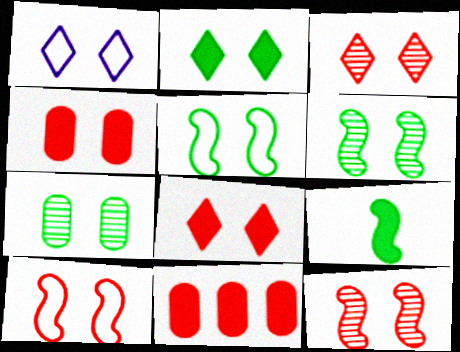[[1, 2, 3], 
[1, 4, 6], 
[2, 5, 7], 
[3, 4, 10]]